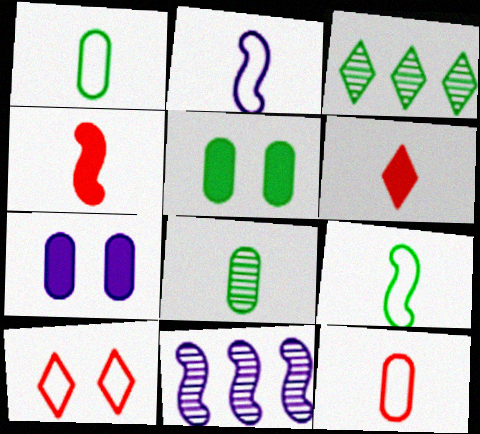[[2, 6, 8], 
[3, 5, 9]]